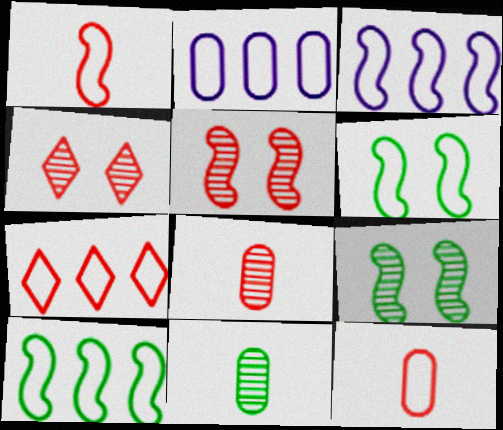[[1, 3, 6], 
[2, 7, 10]]